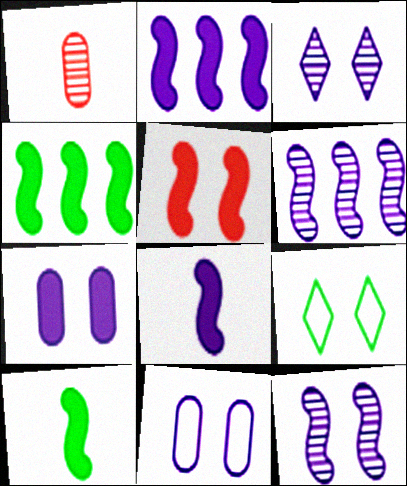[[1, 2, 9], 
[2, 5, 10], 
[4, 5, 8]]